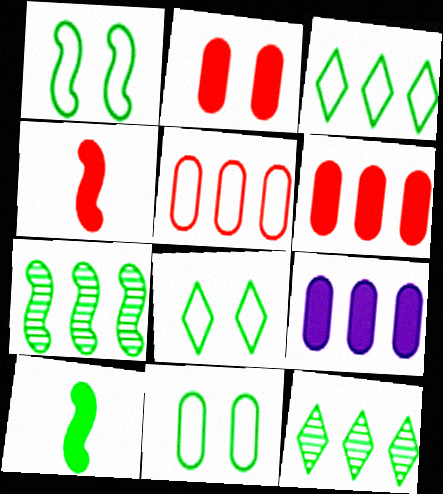[[1, 7, 10], 
[1, 8, 11], 
[10, 11, 12]]